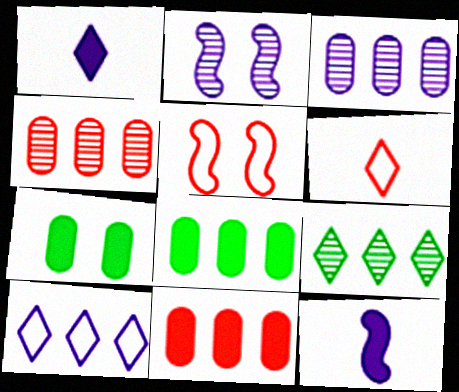[[2, 6, 8]]